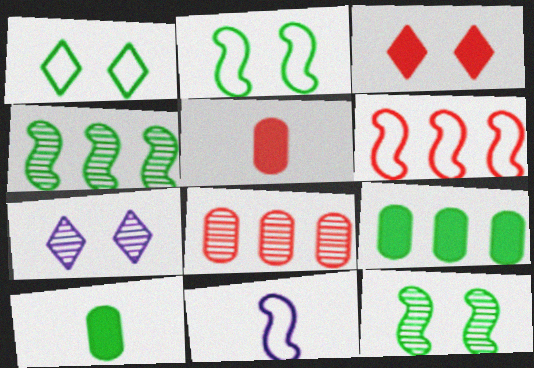[[1, 3, 7], 
[1, 4, 10], 
[2, 6, 11], 
[6, 7, 10]]